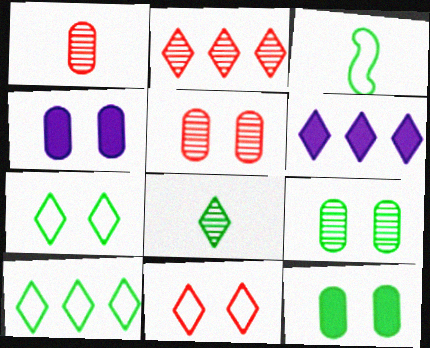[[2, 3, 4], 
[2, 6, 10], 
[3, 5, 6], 
[6, 8, 11]]